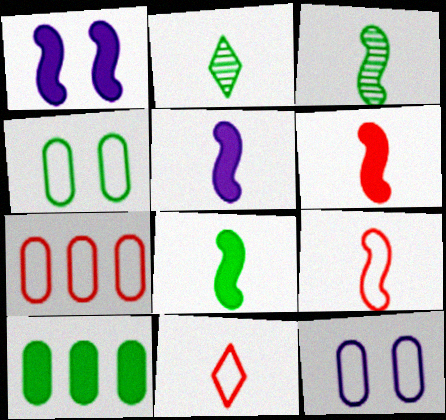[[1, 2, 7], 
[3, 5, 9], 
[5, 6, 8]]